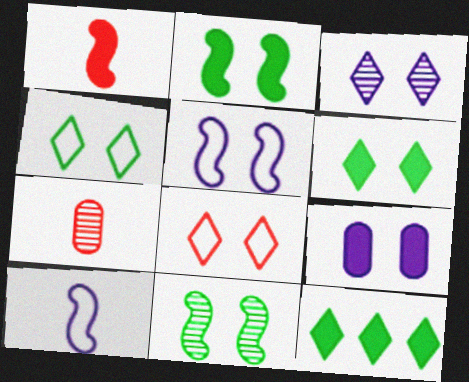[[1, 9, 12], 
[3, 5, 9], 
[3, 6, 8], 
[5, 7, 12], 
[8, 9, 11]]